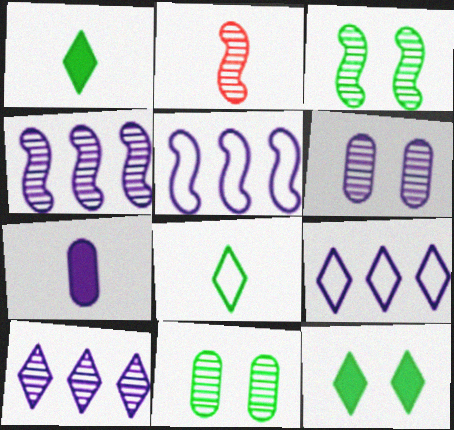[[2, 3, 4], 
[2, 7, 8], 
[2, 10, 11]]